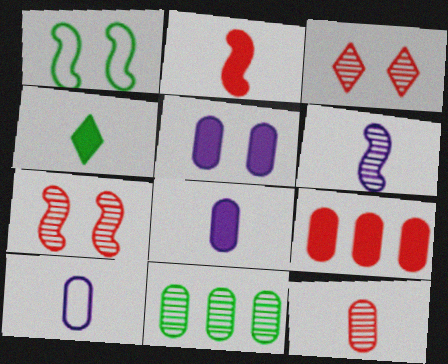[[1, 3, 5], 
[1, 4, 11], 
[2, 4, 8], 
[3, 6, 11]]